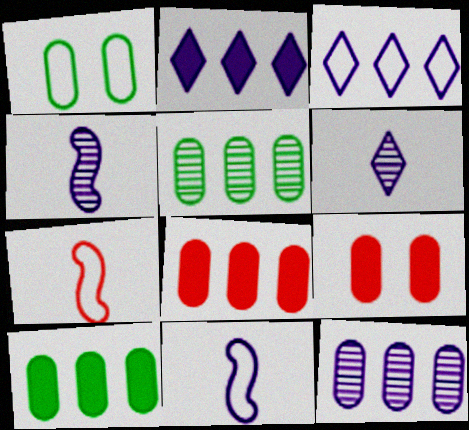[[1, 3, 7]]